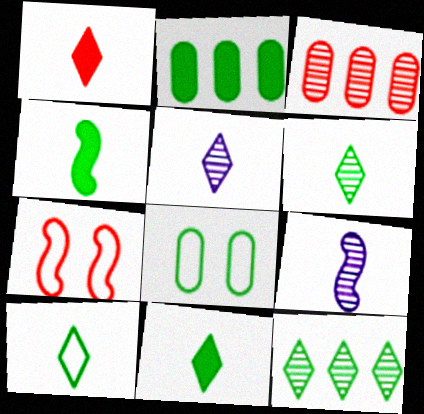[[1, 3, 7], 
[1, 5, 10], 
[2, 5, 7], 
[4, 8, 12], 
[6, 10, 11]]